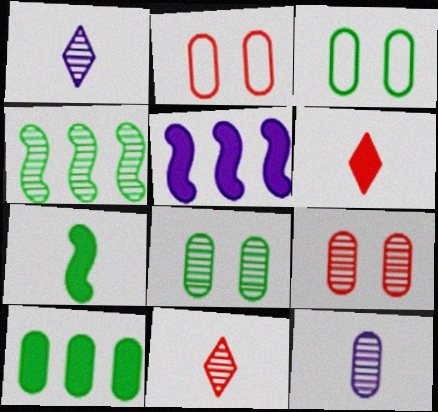[[1, 4, 9], 
[2, 10, 12], 
[3, 5, 11]]